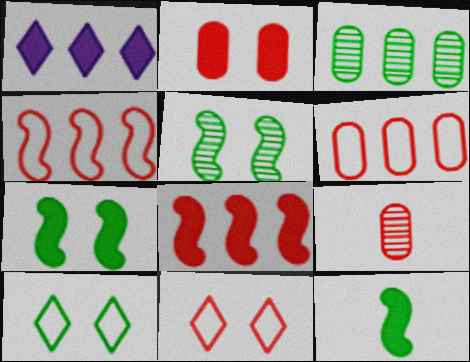[[1, 2, 12], 
[1, 3, 4], 
[2, 6, 9], 
[3, 10, 12], 
[8, 9, 11]]